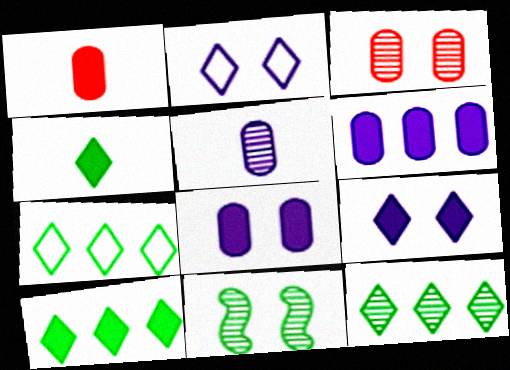[[7, 10, 12]]